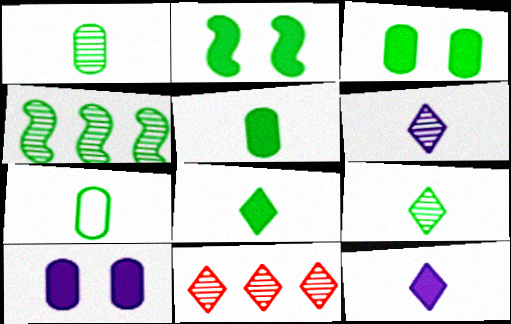[[1, 5, 7]]